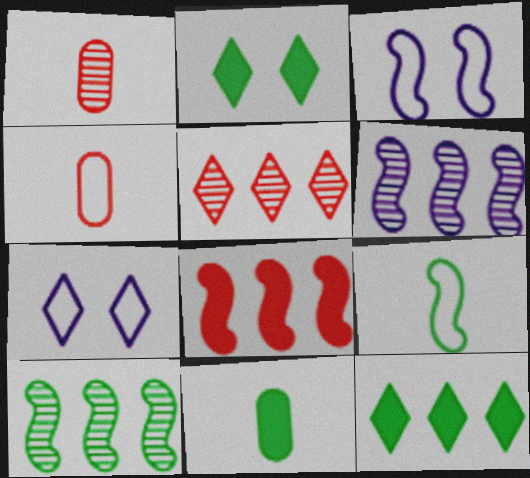[[1, 3, 12], 
[2, 4, 6], 
[3, 5, 11]]